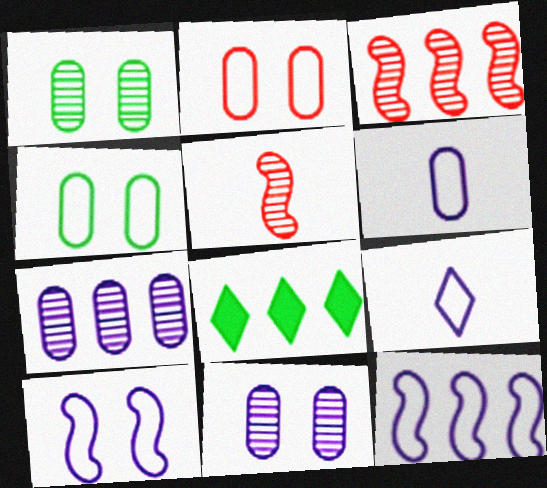[]